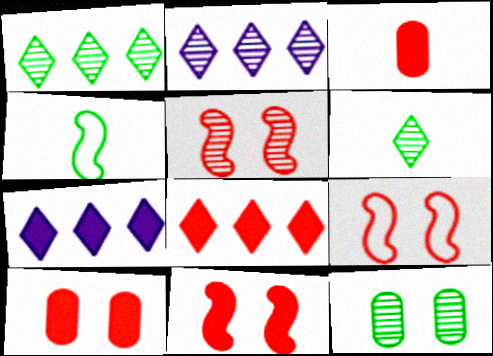[[2, 4, 10], 
[3, 8, 11], 
[5, 9, 11]]